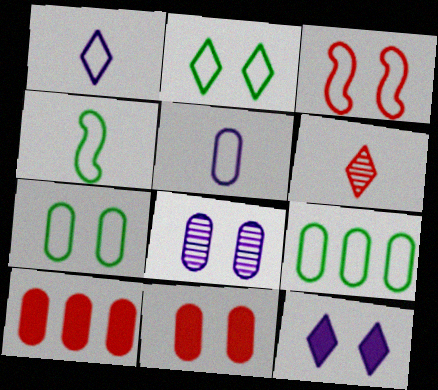[[1, 3, 9], 
[2, 4, 9], 
[3, 6, 10], 
[7, 8, 11]]